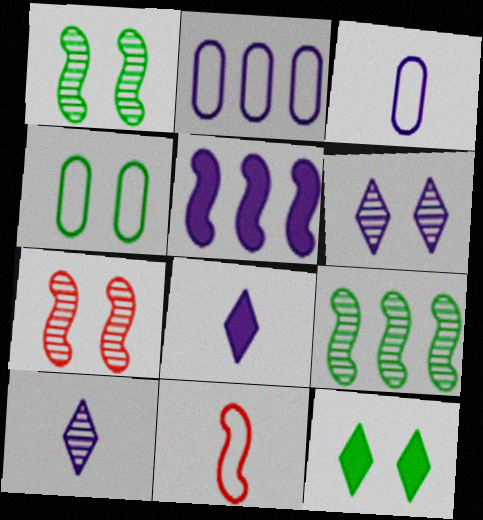[[1, 4, 12], 
[1, 5, 11], 
[3, 5, 6]]